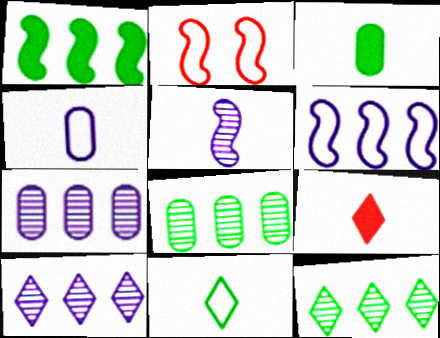[[1, 2, 5], 
[2, 3, 10]]